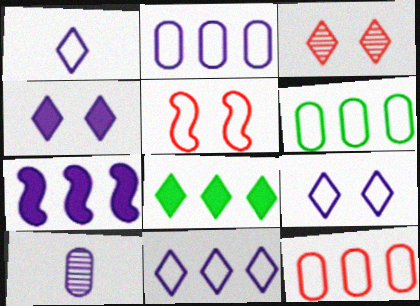[[1, 3, 8], 
[1, 5, 6], 
[1, 9, 11], 
[2, 6, 12], 
[5, 8, 10], 
[7, 9, 10]]